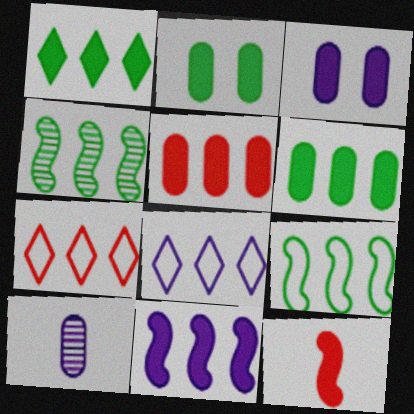[[1, 3, 12], 
[1, 5, 11], 
[4, 5, 8]]